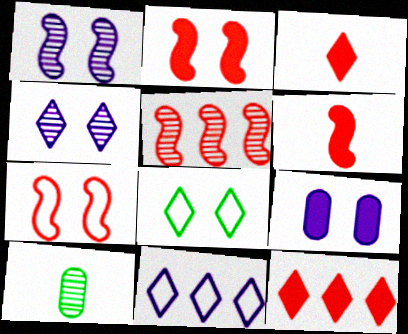[[2, 10, 11], 
[4, 5, 10], 
[5, 6, 7]]